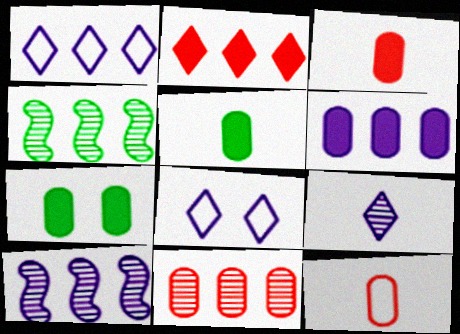[[1, 6, 10], 
[3, 4, 8], 
[3, 6, 7]]